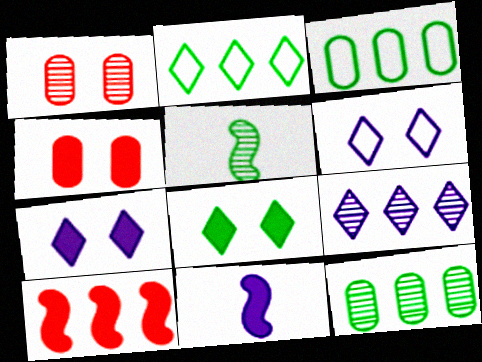[[1, 2, 11], 
[1, 5, 9], 
[3, 5, 8], 
[3, 9, 10]]